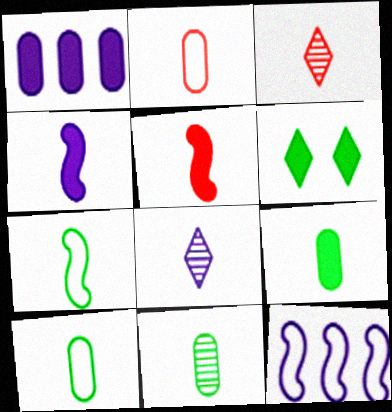[[1, 5, 6], 
[2, 3, 5], 
[3, 4, 10], 
[5, 8, 10], 
[9, 10, 11]]